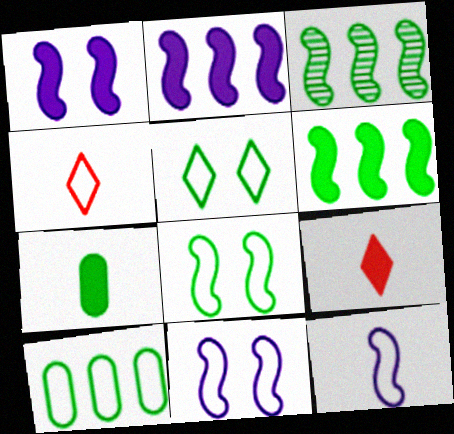[[3, 5, 7], 
[4, 10, 11]]